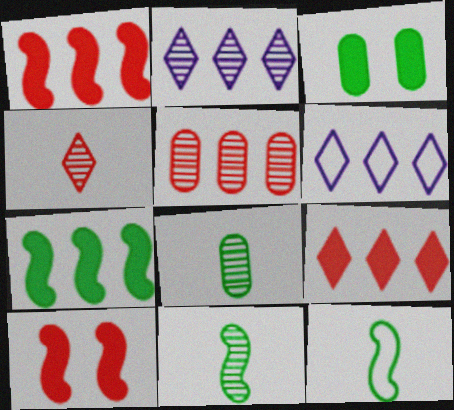[[5, 6, 7], 
[6, 8, 10]]